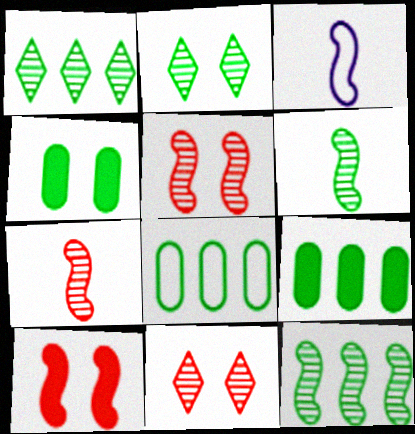[[3, 9, 11], 
[3, 10, 12]]